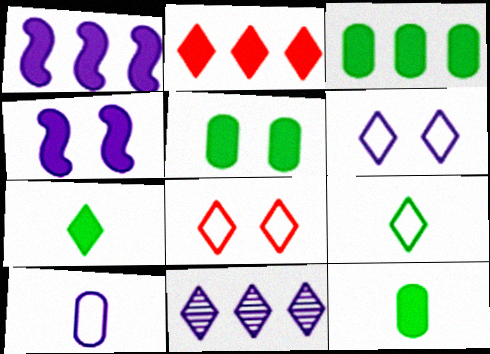[[1, 2, 3], 
[2, 4, 12], 
[3, 5, 12], 
[4, 10, 11], 
[7, 8, 11]]